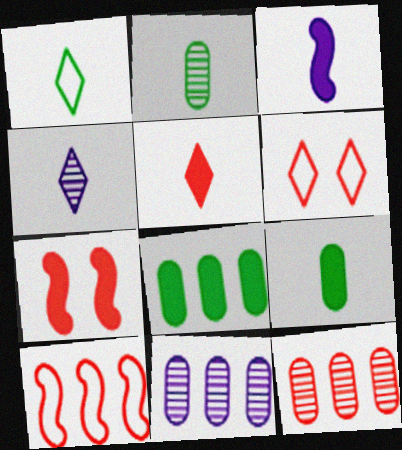[[1, 4, 5], 
[1, 7, 11], 
[3, 5, 9]]